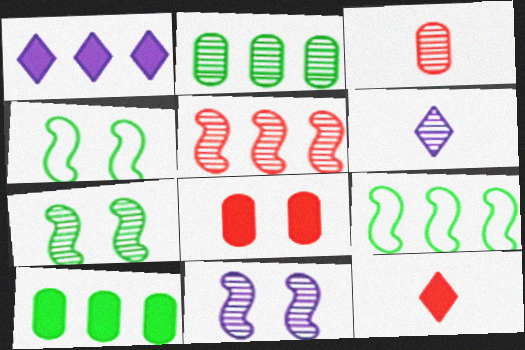[[1, 3, 4], 
[6, 8, 9]]